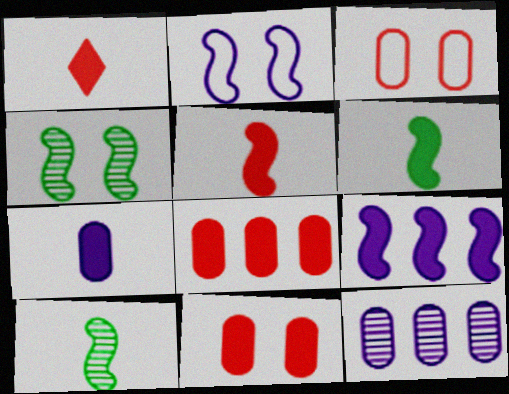[[1, 6, 7]]